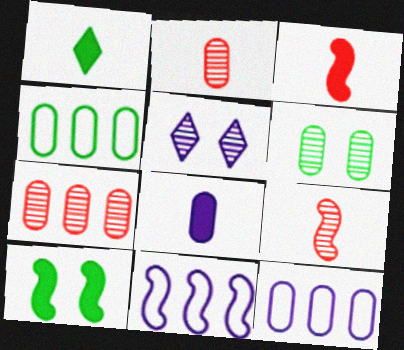[[1, 3, 8], 
[3, 4, 5], 
[5, 8, 11], 
[9, 10, 11]]